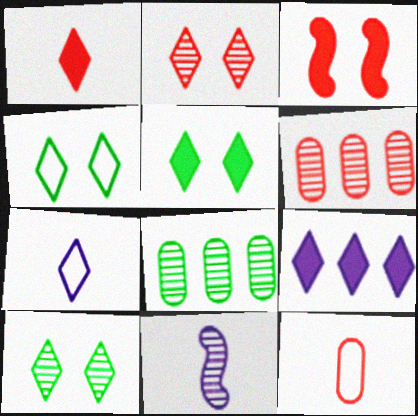[[1, 5, 9], 
[2, 8, 11], 
[3, 7, 8], 
[4, 5, 10], 
[6, 10, 11]]